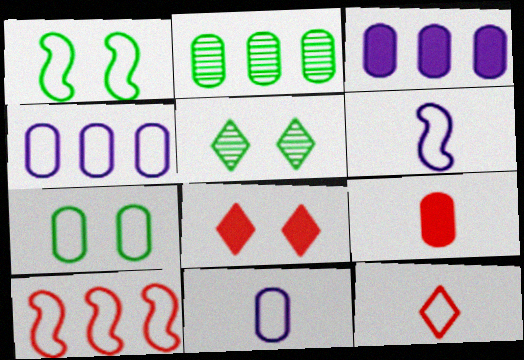[[1, 4, 12], 
[1, 6, 10], 
[2, 6, 8]]